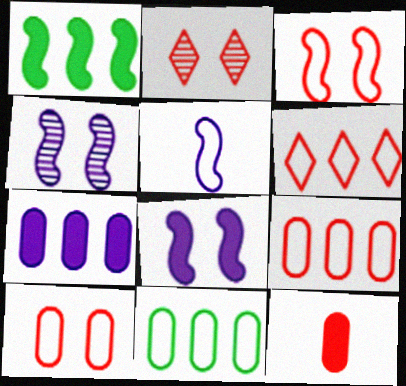[]